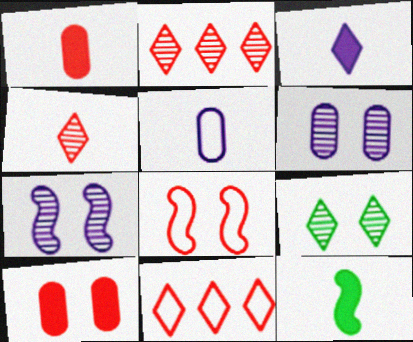[[1, 2, 8], 
[1, 3, 12], 
[3, 9, 11], 
[4, 5, 12], 
[6, 11, 12]]